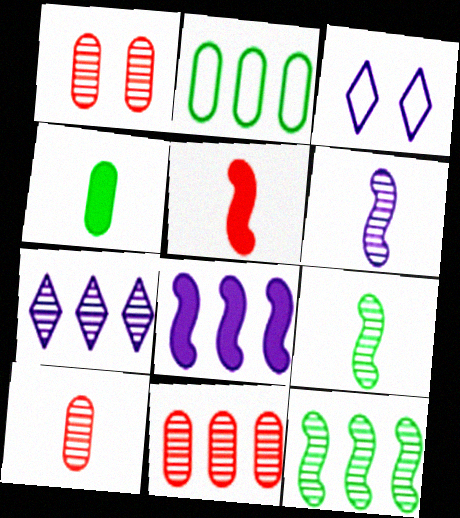[[1, 7, 9], 
[1, 10, 11], 
[7, 11, 12]]